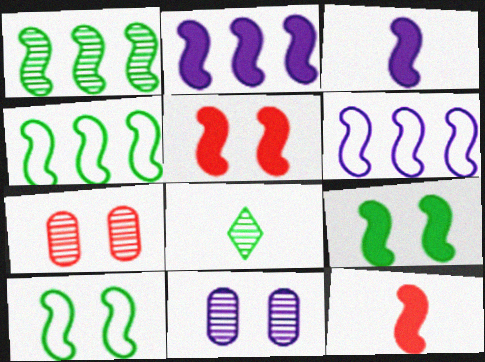[[2, 9, 12]]